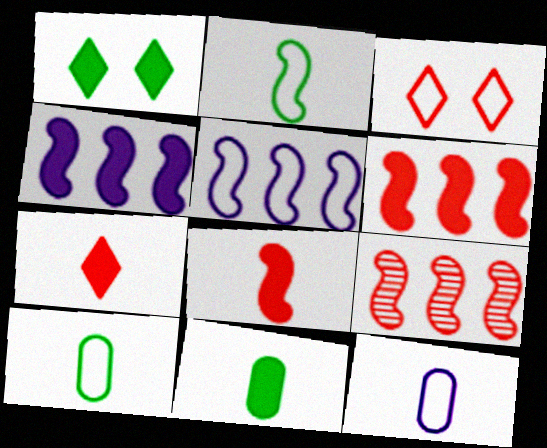[[1, 9, 12], 
[3, 5, 10]]